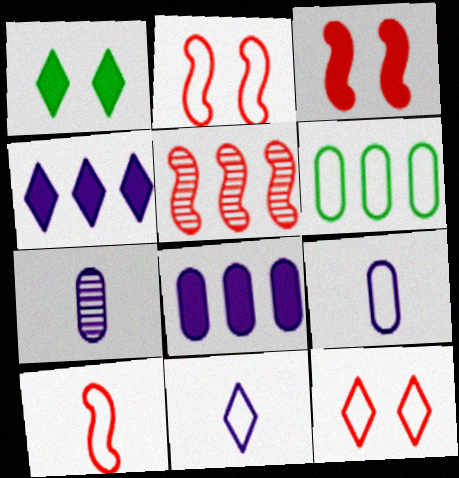[[1, 5, 9], 
[2, 6, 11], 
[3, 5, 10], 
[4, 5, 6]]